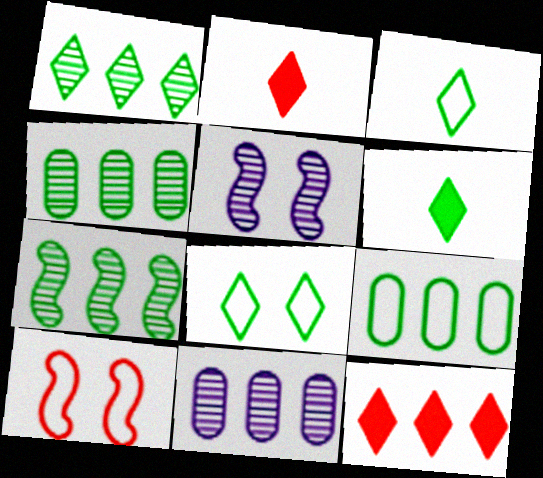[[1, 4, 7], 
[1, 6, 8], 
[2, 5, 9], 
[6, 10, 11]]